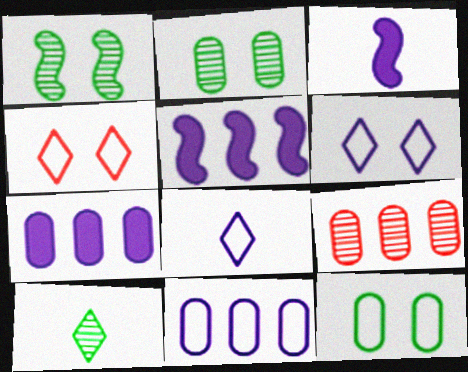[]